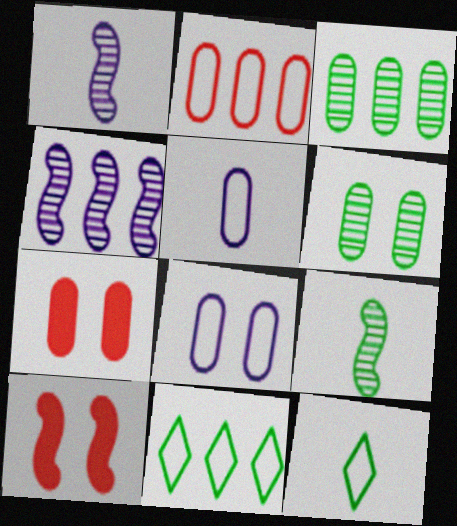[[1, 7, 11], 
[3, 5, 7], 
[4, 7, 12], 
[6, 7, 8]]